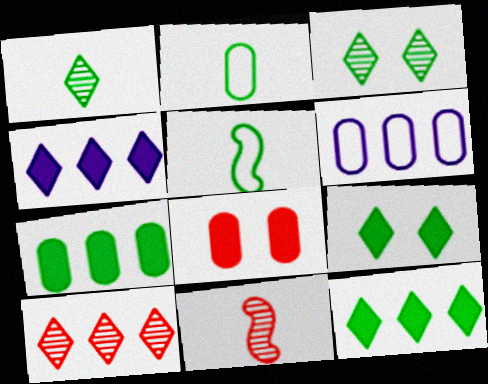[[3, 5, 7], 
[6, 9, 11]]